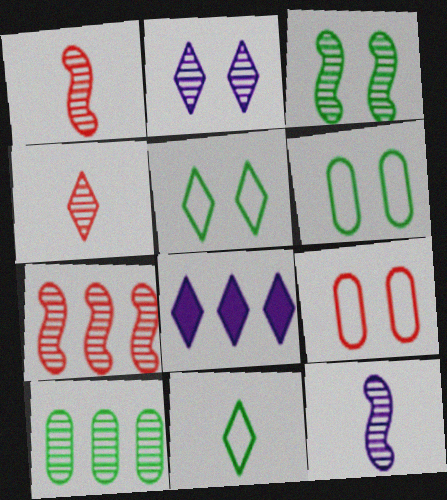[[1, 2, 10], 
[1, 6, 8], 
[3, 7, 12], 
[4, 5, 8]]